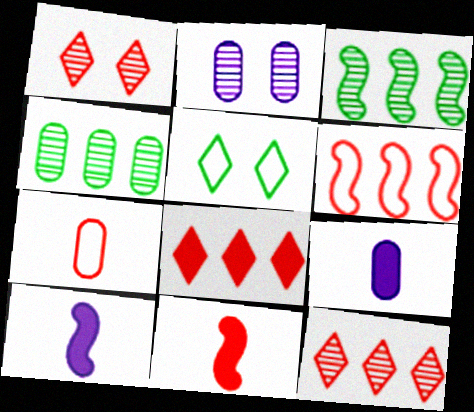[]